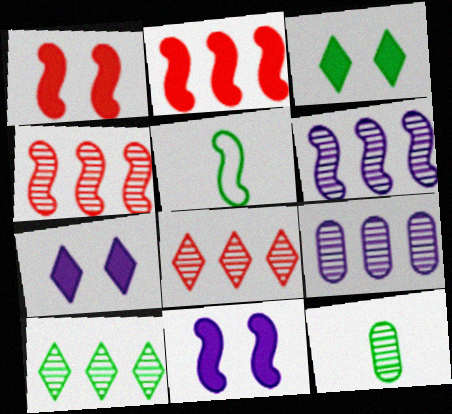[[1, 5, 6], 
[4, 5, 11], 
[4, 9, 10]]